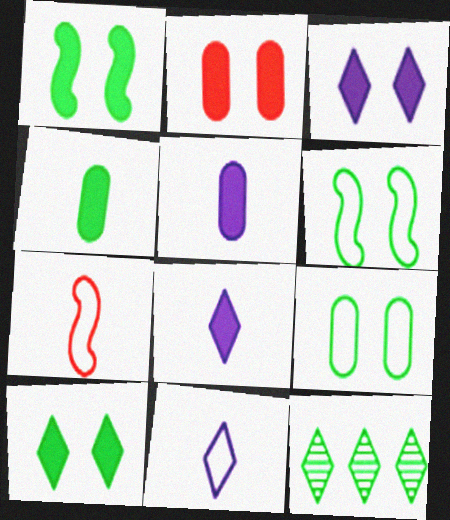[[1, 2, 3], 
[4, 6, 12]]